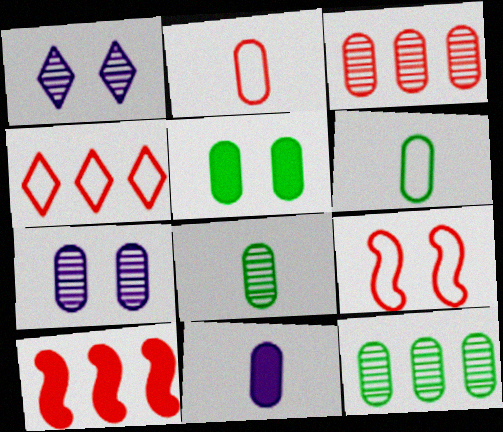[[1, 5, 9], 
[1, 6, 10], 
[2, 4, 9], 
[2, 8, 11], 
[3, 4, 10], 
[3, 7, 8], 
[5, 6, 12]]